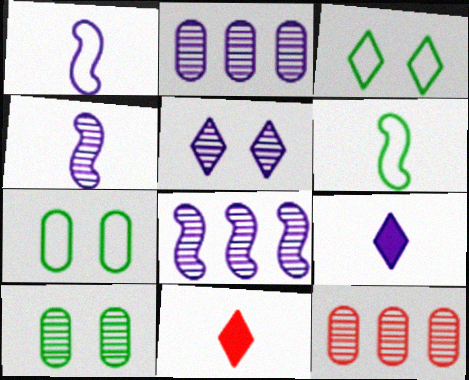[[2, 4, 5], 
[7, 8, 11]]